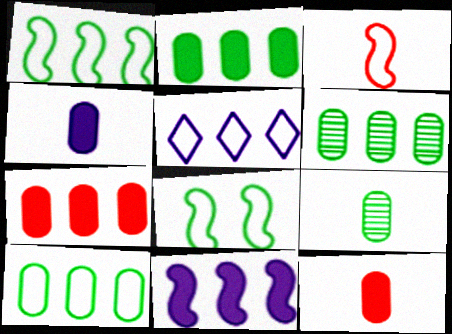[[2, 6, 10]]